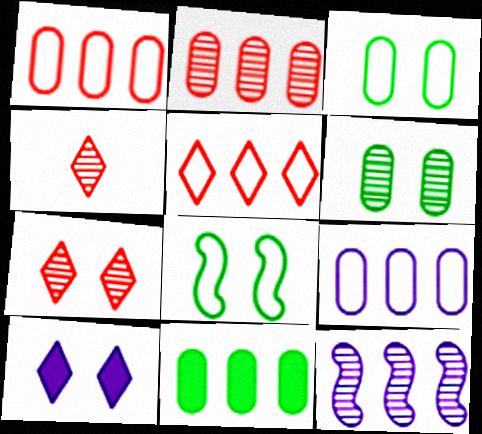[[2, 9, 11], 
[4, 6, 12], 
[5, 11, 12]]